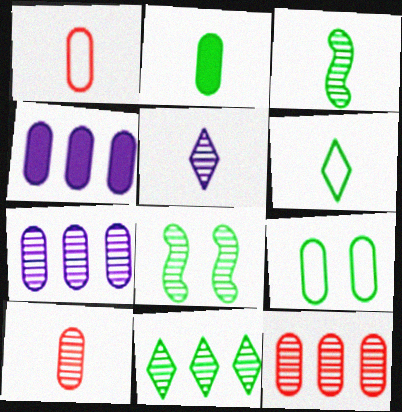[[2, 3, 6], 
[3, 5, 10], 
[4, 9, 10], 
[5, 8, 12]]